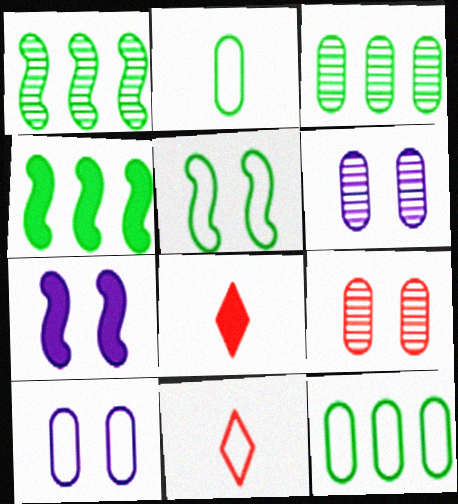[[1, 8, 10], 
[3, 7, 11], 
[4, 6, 11]]